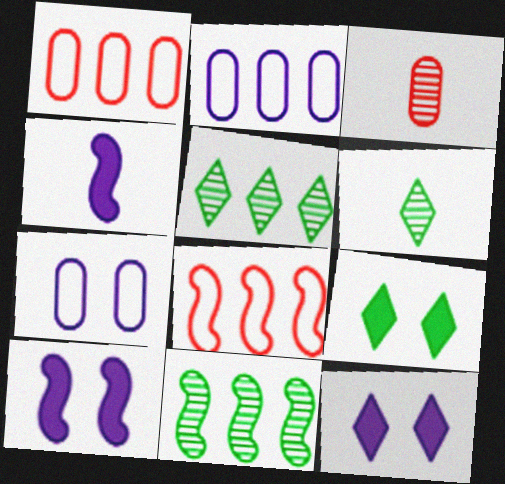[[1, 6, 10]]